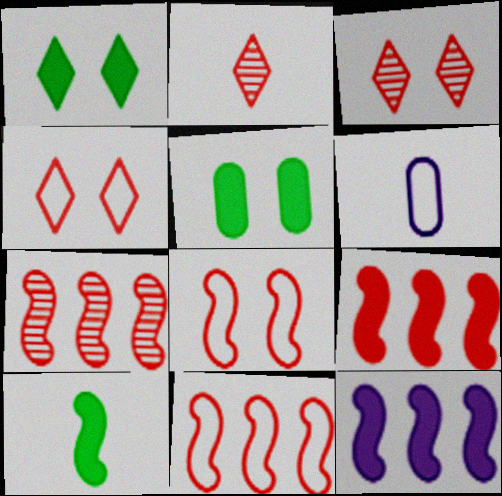[[1, 6, 7], 
[2, 6, 10], 
[7, 9, 11]]